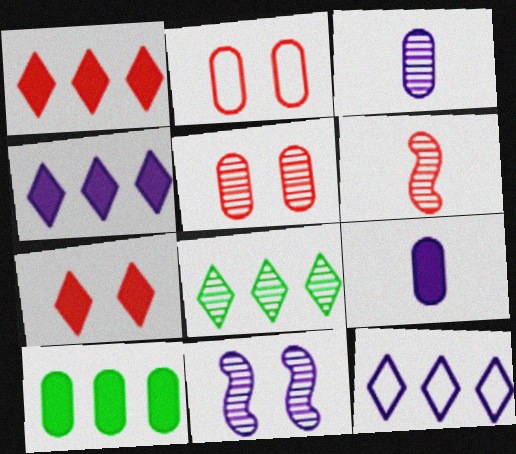[[1, 2, 6], 
[1, 8, 12], 
[2, 3, 10], 
[9, 11, 12]]